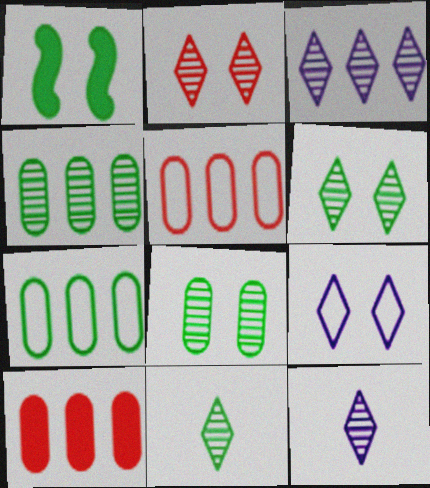[[1, 5, 12], 
[1, 7, 11], 
[2, 3, 11]]